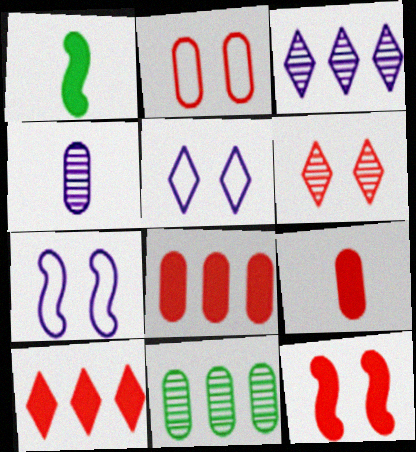[[1, 2, 3], 
[2, 6, 12], 
[9, 10, 12]]